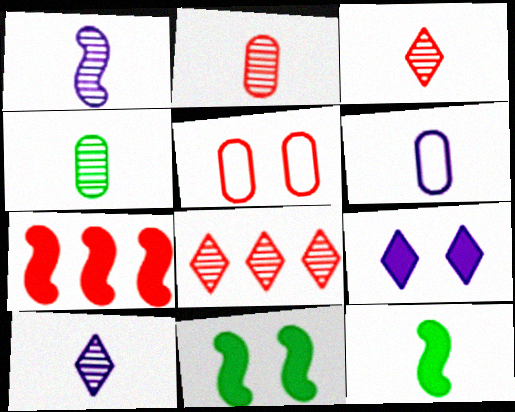[[1, 3, 4], 
[3, 5, 7], 
[3, 6, 12], 
[6, 8, 11]]